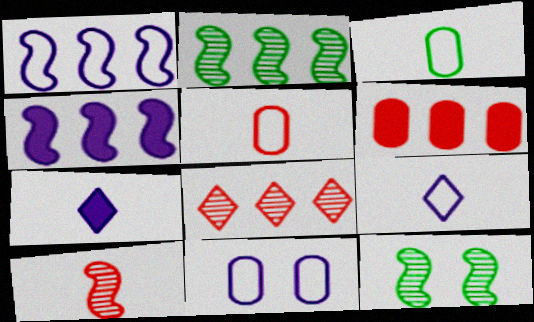[[1, 9, 11], 
[3, 7, 10], 
[6, 9, 12]]